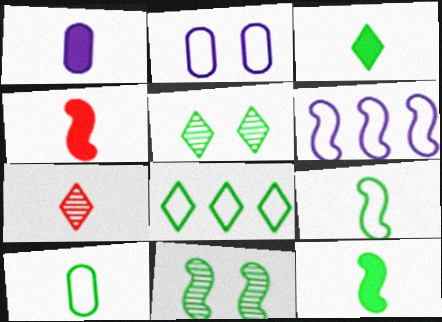[[1, 3, 4], 
[1, 7, 9], 
[3, 5, 8], 
[4, 6, 11]]